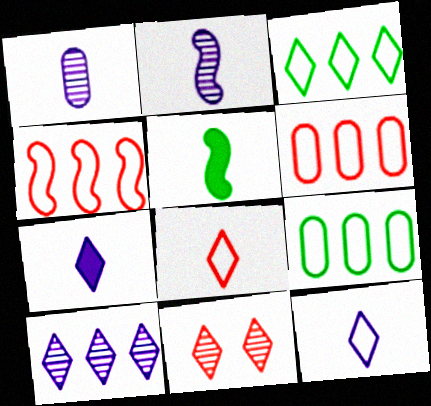[[1, 5, 8], 
[3, 7, 11]]